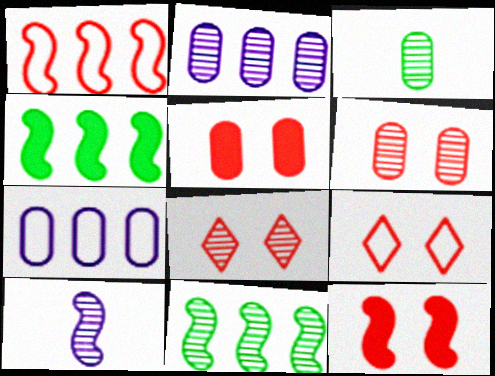[[2, 3, 6], 
[3, 5, 7], 
[6, 9, 12]]